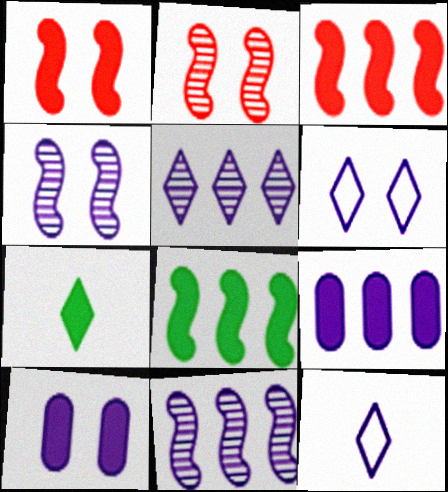[[1, 7, 9], 
[3, 7, 10], 
[4, 6, 10], 
[4, 9, 12], 
[10, 11, 12]]